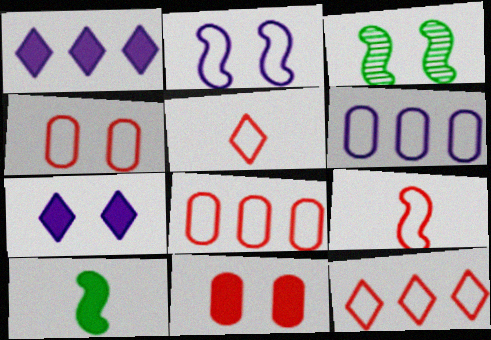[[1, 10, 11], 
[3, 4, 7], 
[4, 9, 12]]